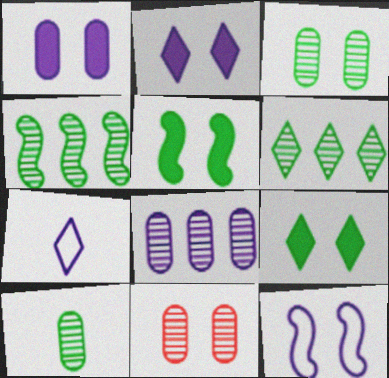[[8, 10, 11], 
[9, 11, 12]]